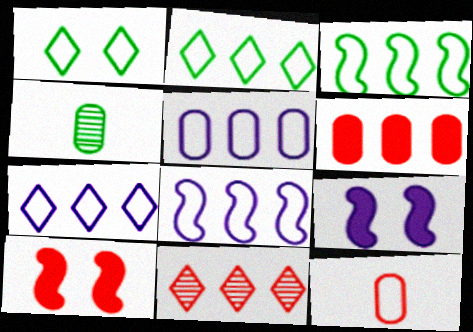[[1, 8, 12], 
[4, 7, 10], 
[5, 7, 8], 
[10, 11, 12]]